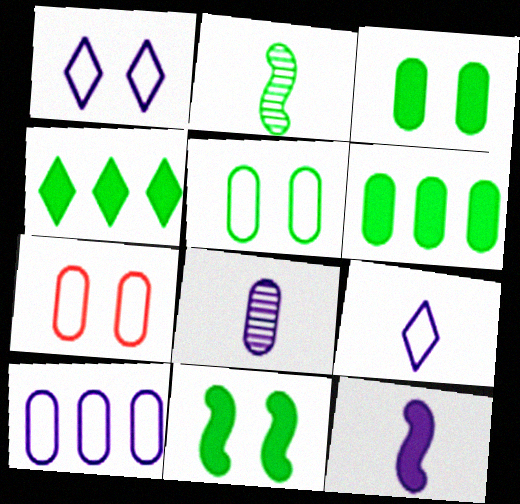[[2, 4, 5], 
[6, 7, 8], 
[8, 9, 12]]